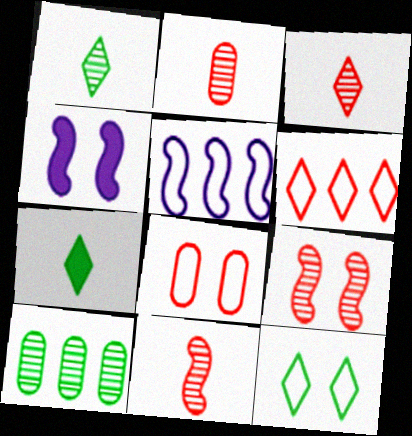[[2, 3, 11]]